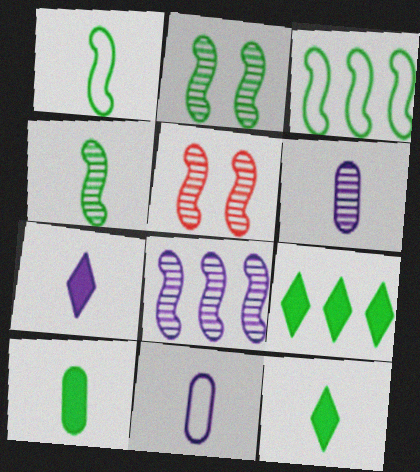[[4, 5, 8], 
[5, 9, 11]]